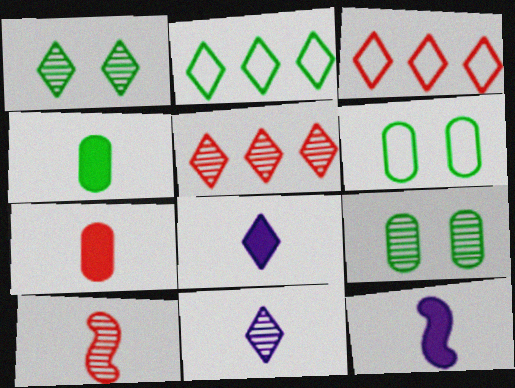[[1, 3, 8], 
[1, 5, 11], 
[3, 9, 12], 
[5, 6, 12]]